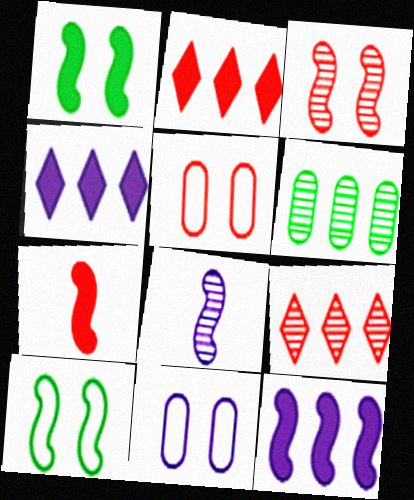[[1, 7, 12], 
[4, 8, 11], 
[5, 7, 9]]